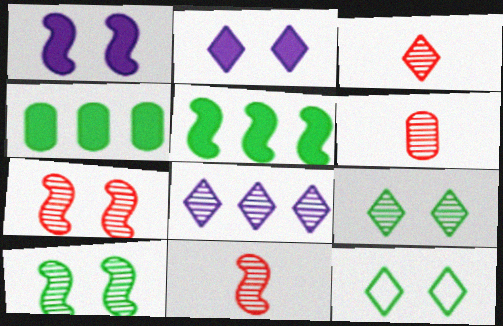[[3, 6, 11], 
[3, 8, 9], 
[6, 8, 10]]